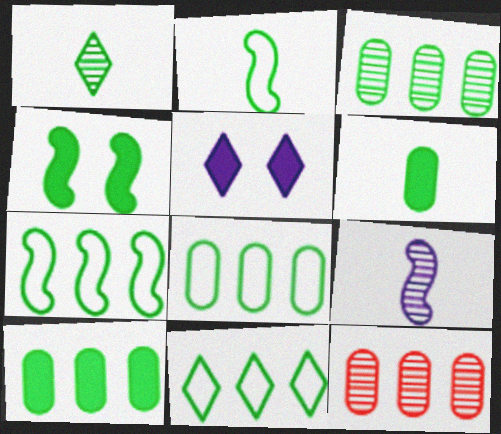[[1, 2, 6], 
[1, 4, 8], 
[2, 5, 12], 
[3, 8, 10], 
[7, 8, 11]]